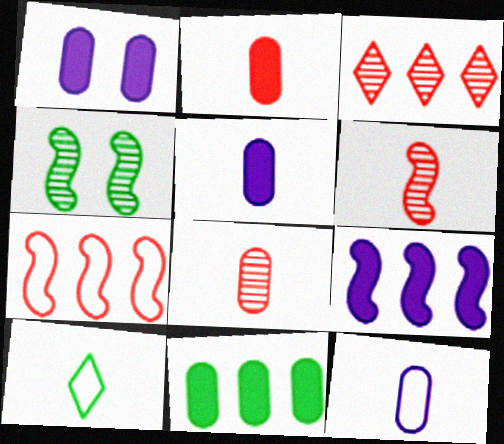[[1, 2, 11], 
[4, 10, 11], 
[5, 6, 10]]